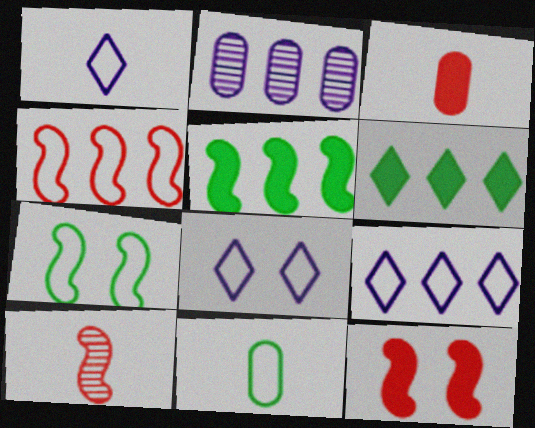[[1, 8, 9], 
[2, 4, 6], 
[4, 8, 11], 
[4, 10, 12]]